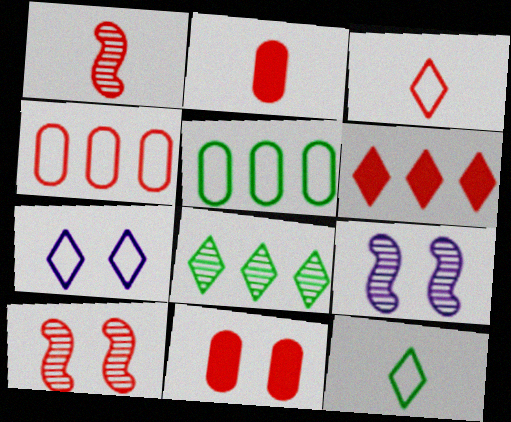[[1, 2, 3]]